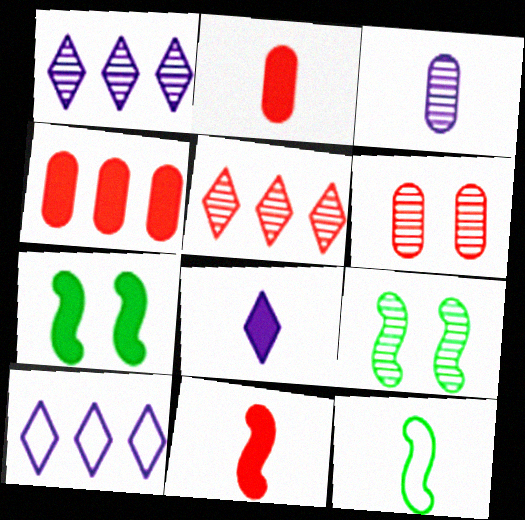[[2, 9, 10], 
[3, 5, 9], 
[4, 7, 8]]